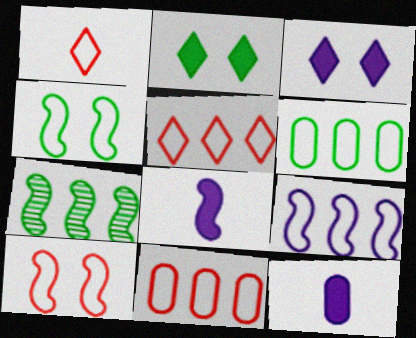[[1, 10, 11], 
[5, 6, 9], 
[7, 8, 10]]